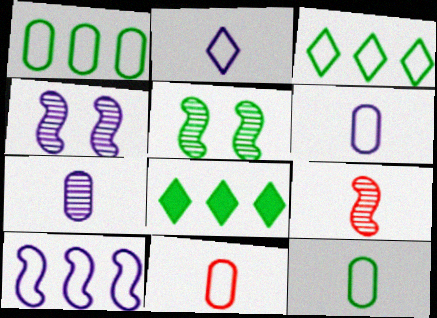[[4, 8, 11], 
[5, 8, 12], 
[6, 11, 12]]